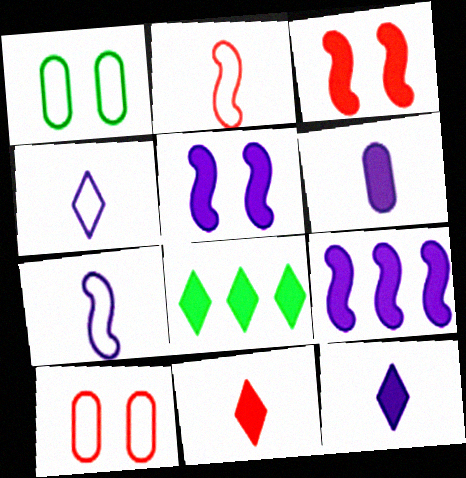[[3, 6, 8]]